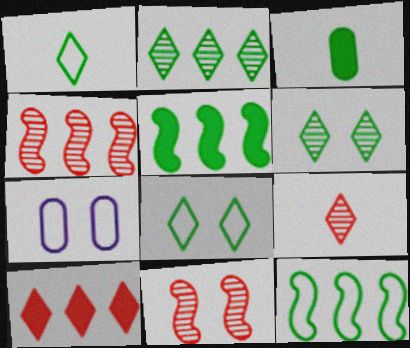[[3, 6, 12], 
[5, 7, 9]]